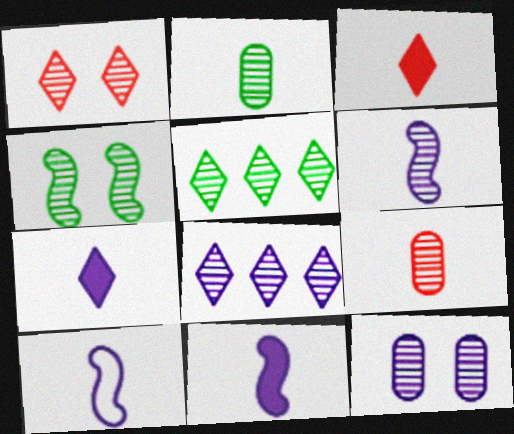[[1, 4, 12], 
[2, 3, 10], 
[2, 4, 5], 
[4, 8, 9], 
[6, 8, 12], 
[6, 10, 11]]